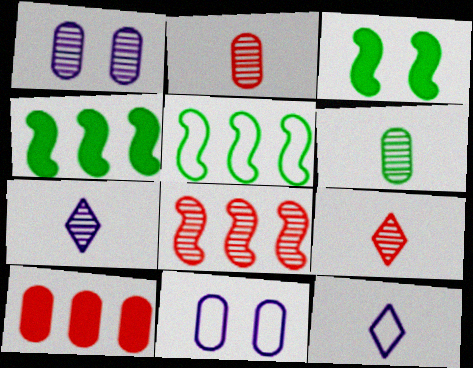[[4, 9, 11], 
[6, 10, 11]]